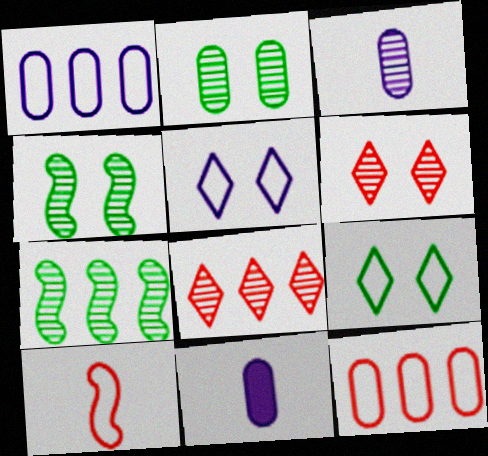[[1, 9, 10], 
[2, 11, 12], 
[3, 4, 8], 
[3, 6, 7]]